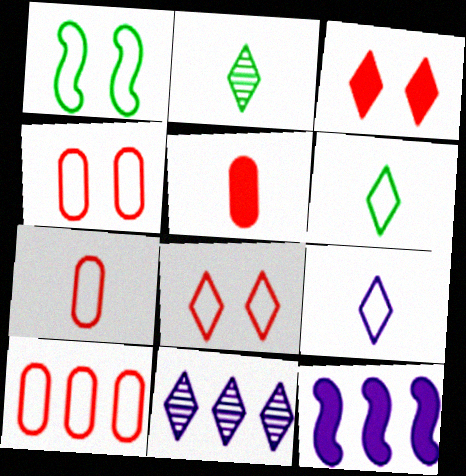[[1, 5, 11], 
[1, 9, 10], 
[2, 4, 12], 
[3, 6, 11], 
[4, 7, 10]]